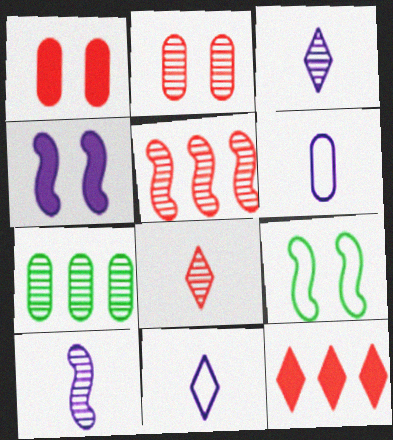[[1, 6, 7], 
[2, 5, 8]]